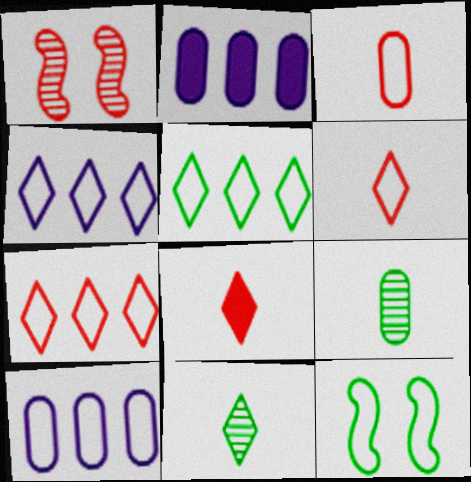[[3, 4, 12], 
[4, 5, 7], 
[6, 10, 12]]